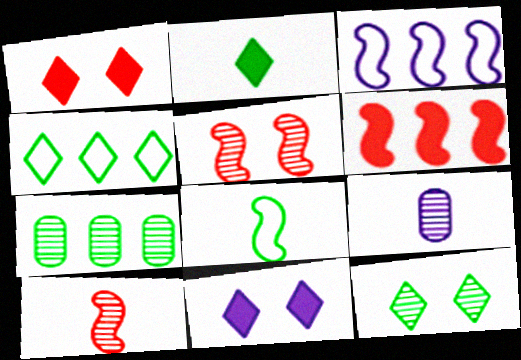[[2, 4, 12], 
[3, 9, 11]]